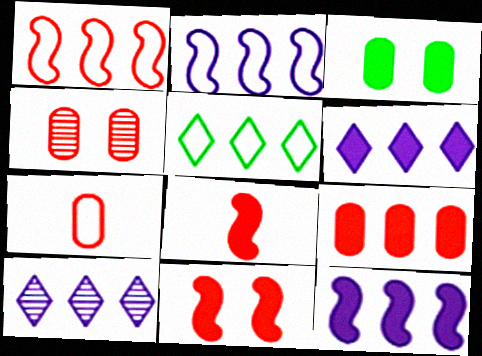[[3, 6, 8], 
[4, 7, 9]]